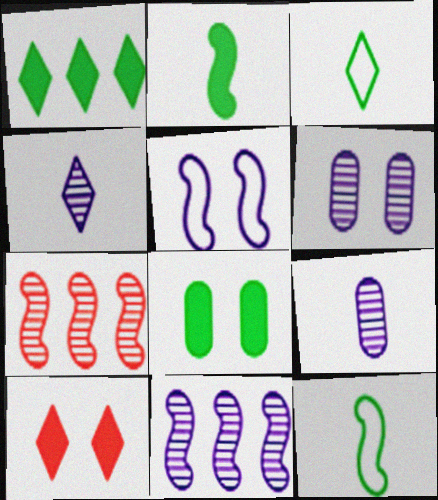[[1, 2, 8], 
[2, 5, 7], 
[4, 6, 11]]